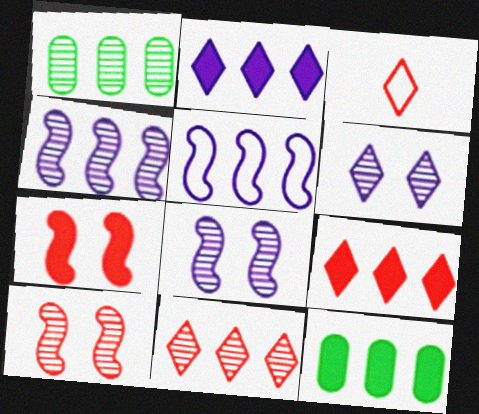[[1, 4, 11], 
[1, 5, 9], 
[3, 8, 12], 
[5, 11, 12]]